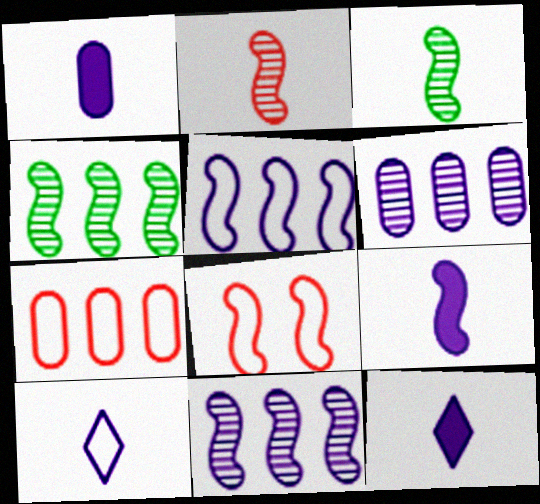[[1, 9, 12], 
[4, 8, 9]]